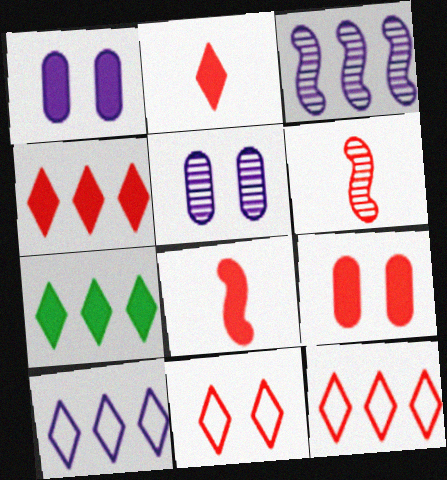[[1, 7, 8], 
[4, 8, 9], 
[6, 9, 12]]